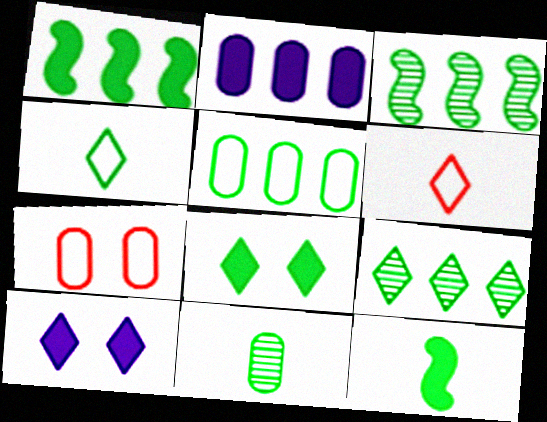[[1, 5, 9], 
[2, 7, 11], 
[4, 8, 9], 
[4, 11, 12], 
[6, 9, 10]]